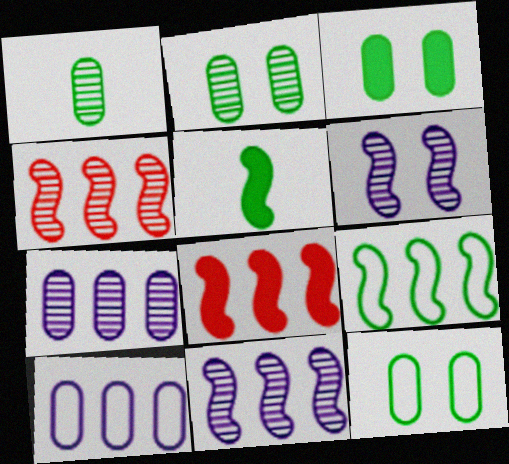[[2, 3, 12], 
[8, 9, 11]]